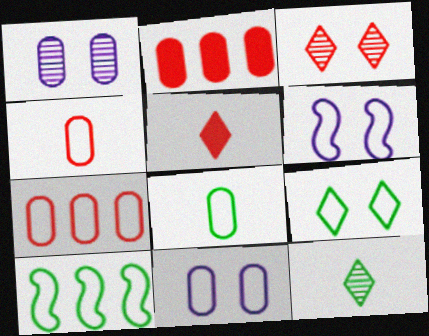[[1, 2, 8], 
[1, 5, 10], 
[2, 6, 12], 
[7, 8, 11], 
[8, 9, 10]]